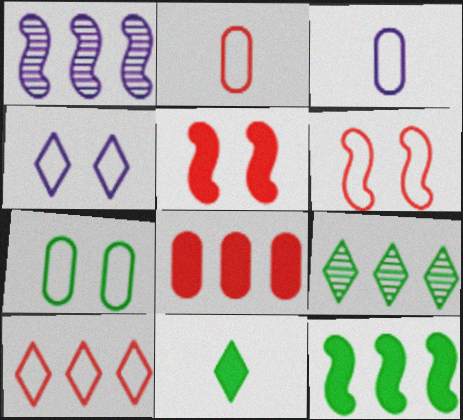[[2, 6, 10], 
[3, 5, 9], 
[4, 6, 7]]